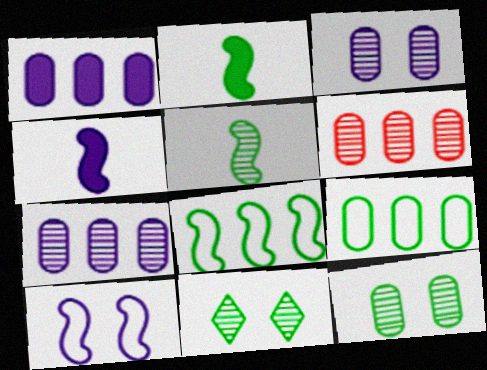[[1, 6, 9], 
[2, 9, 11]]